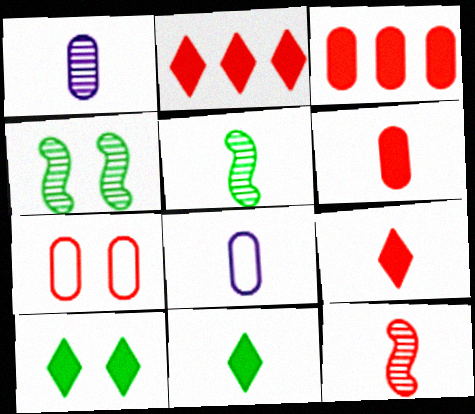[[2, 4, 8], 
[2, 7, 12], 
[5, 8, 9], 
[8, 11, 12]]